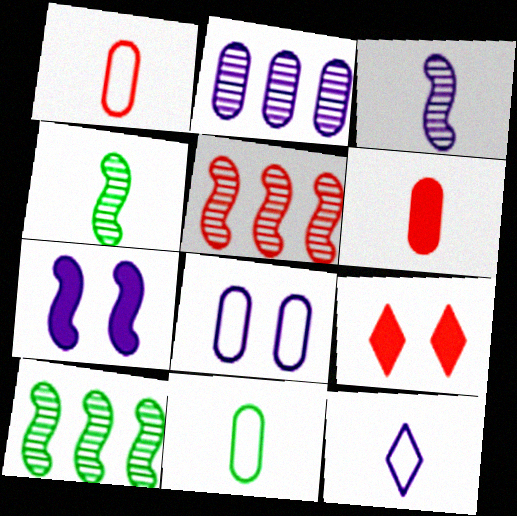[[1, 5, 9], 
[2, 7, 12], 
[4, 6, 12]]